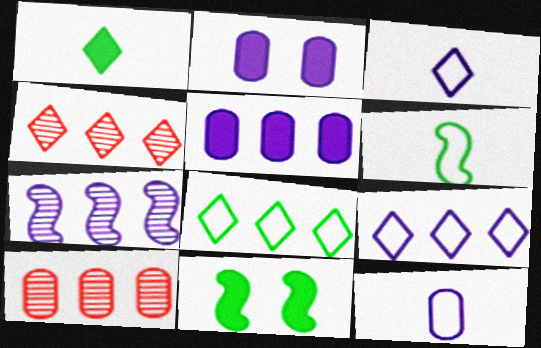[[2, 3, 7], 
[2, 4, 6], 
[3, 10, 11], 
[4, 11, 12], 
[5, 7, 9]]